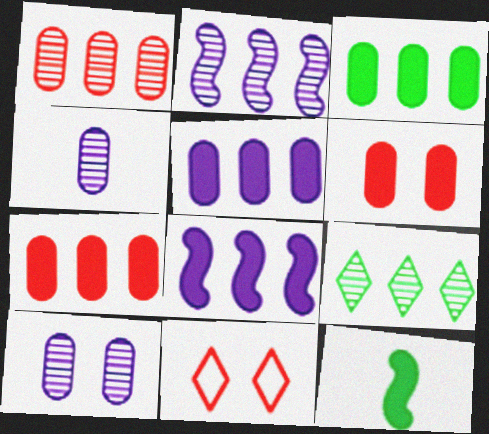[[1, 2, 9], 
[3, 5, 7]]